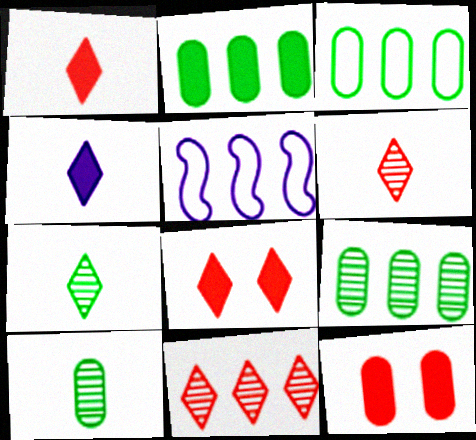[[2, 3, 9], 
[2, 5, 11], 
[5, 7, 12], 
[5, 8, 10]]